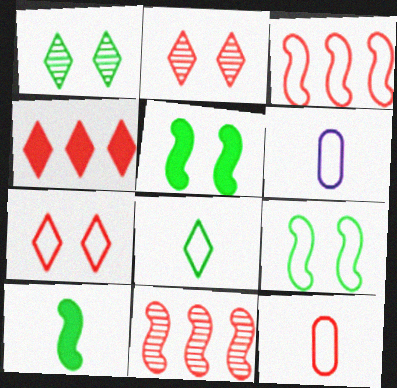[[3, 7, 12]]